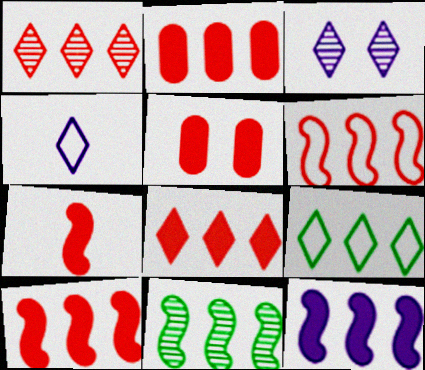[[1, 2, 6], 
[2, 8, 10], 
[4, 5, 11], 
[5, 7, 8], 
[6, 11, 12]]